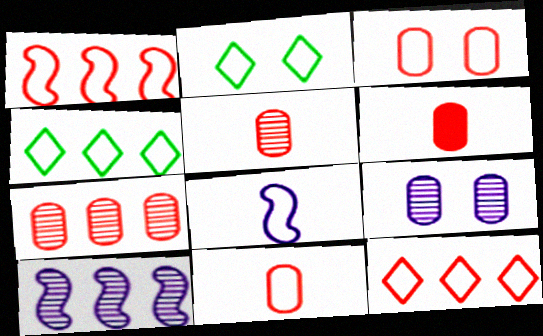[[2, 6, 10], 
[3, 4, 8], 
[3, 6, 7], 
[5, 6, 11]]